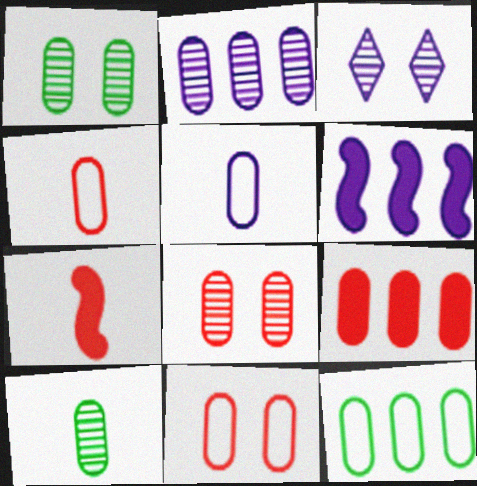[[1, 5, 9], 
[2, 8, 10], 
[2, 9, 12], 
[3, 5, 6], 
[3, 7, 12], 
[4, 8, 9], 
[5, 11, 12]]